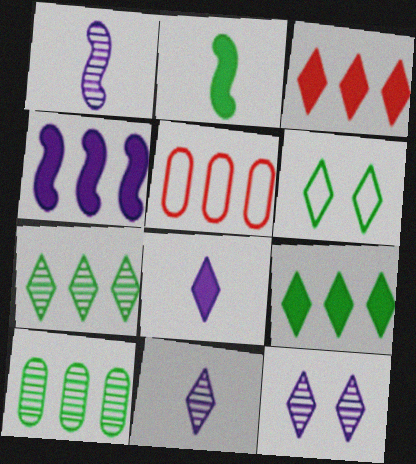[[2, 5, 12], 
[2, 6, 10], 
[3, 6, 11], 
[4, 5, 7]]